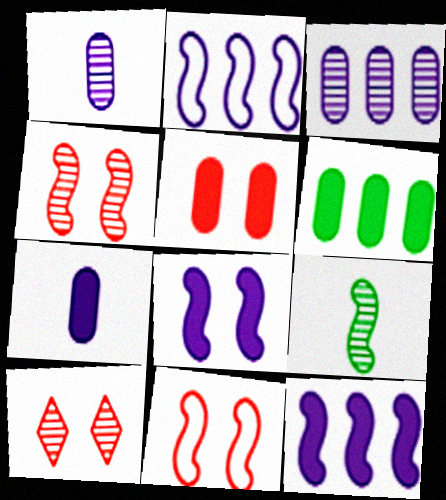[[3, 9, 10], 
[5, 6, 7], 
[5, 10, 11], 
[9, 11, 12]]